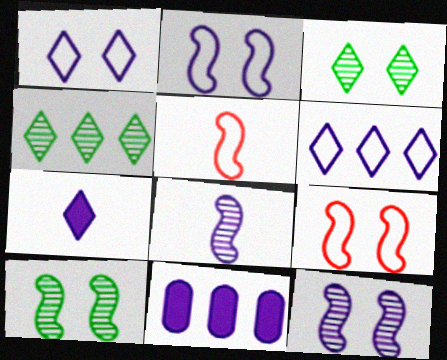[[1, 8, 11], 
[3, 5, 11]]